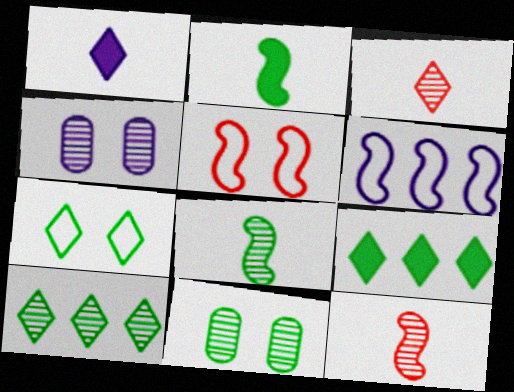[[1, 4, 6], 
[4, 10, 12], 
[8, 10, 11]]